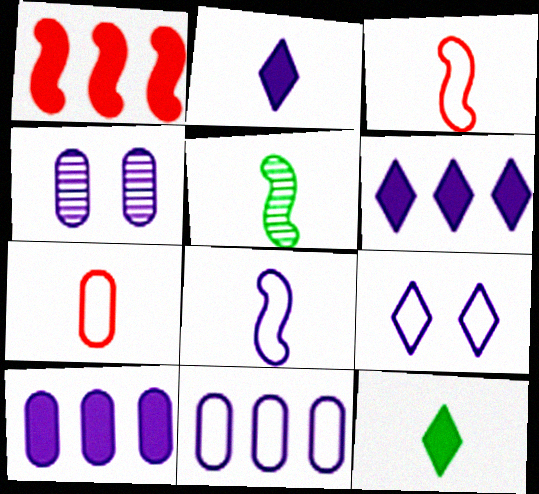[[2, 5, 7], 
[4, 6, 8], 
[8, 9, 11]]